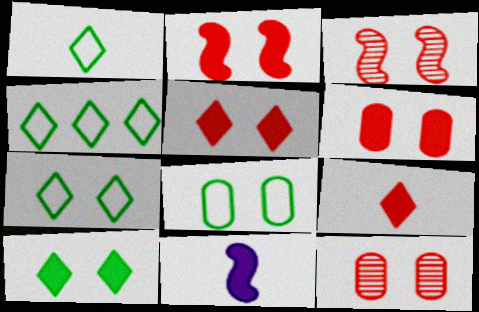[[1, 4, 7], 
[2, 5, 6], 
[4, 11, 12]]